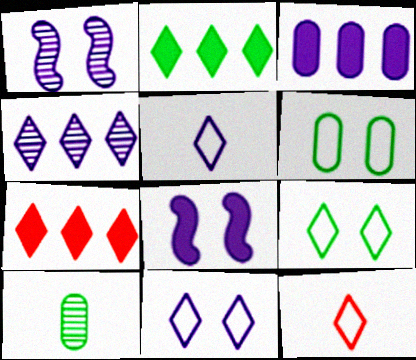[[1, 3, 5]]